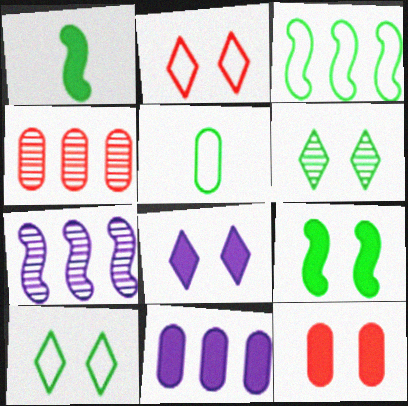[[2, 6, 8], 
[3, 5, 10], 
[8, 9, 12]]